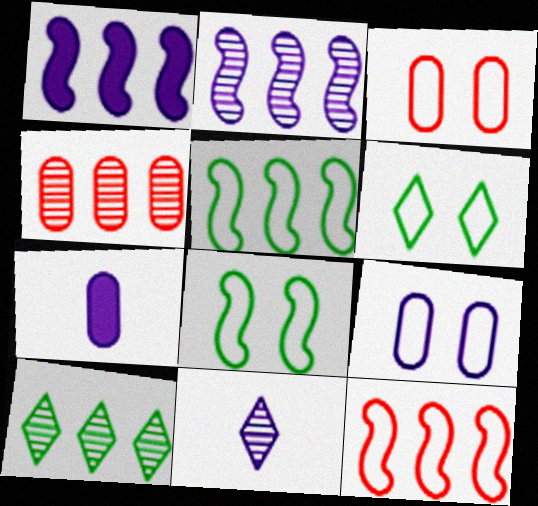[[1, 9, 11], 
[2, 4, 10]]